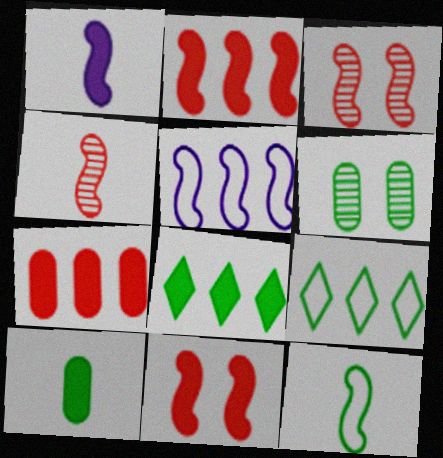[[1, 4, 12], 
[6, 8, 12]]